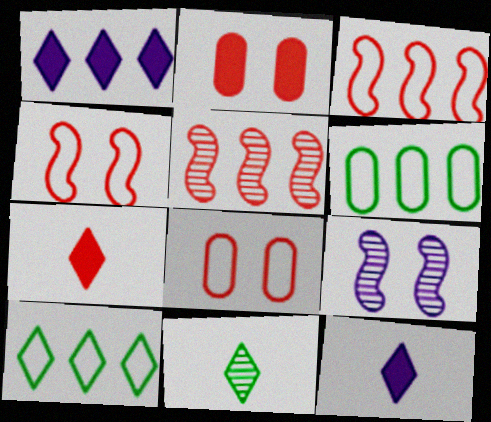[[1, 5, 6], 
[5, 7, 8], 
[6, 7, 9]]